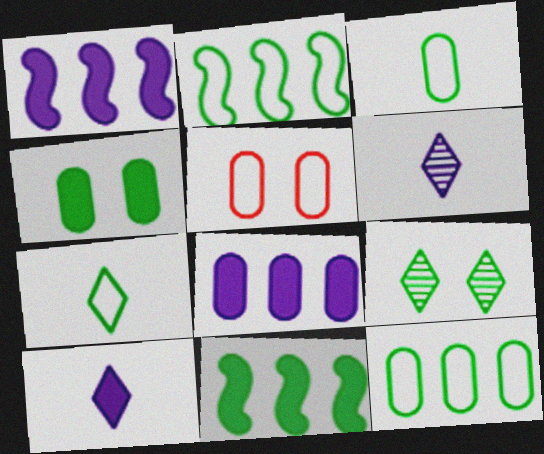[[3, 9, 11], 
[5, 6, 11]]